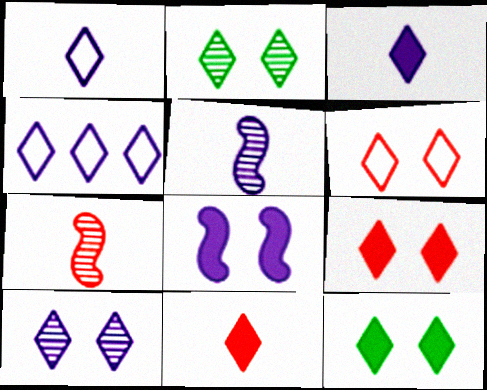[[2, 4, 11], 
[3, 4, 10], 
[6, 10, 12]]